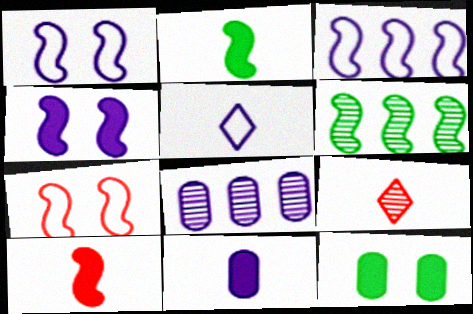[[1, 6, 10], 
[3, 9, 12], 
[4, 5, 8]]